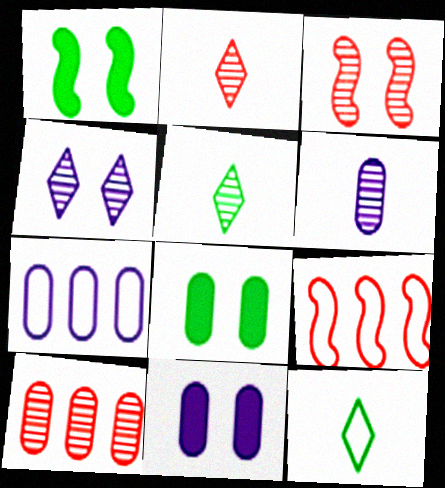[[1, 2, 7], 
[2, 3, 10], 
[5, 9, 11], 
[6, 7, 11]]